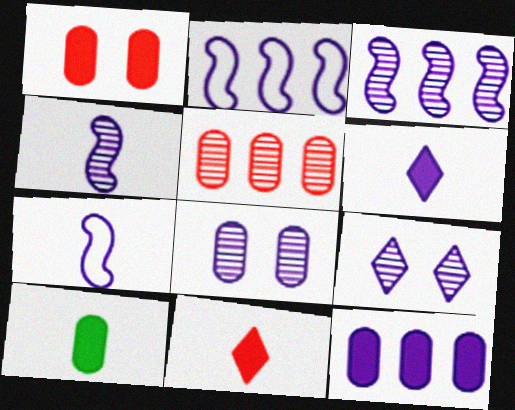[[1, 10, 12], 
[2, 6, 8], 
[7, 9, 12]]